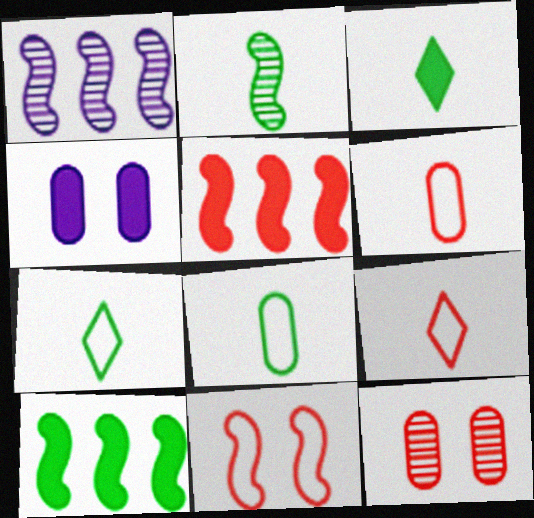[[2, 3, 8], 
[3, 4, 5], 
[5, 9, 12]]